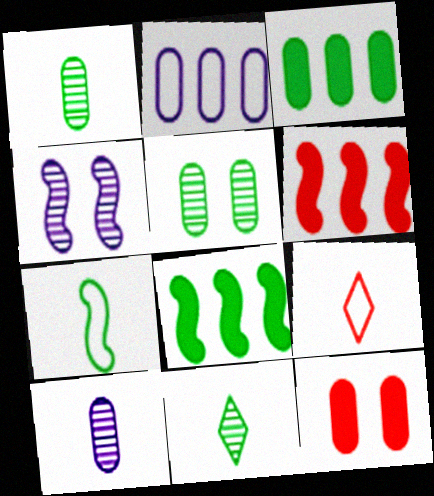[[1, 2, 12], 
[3, 4, 9], 
[4, 6, 7]]